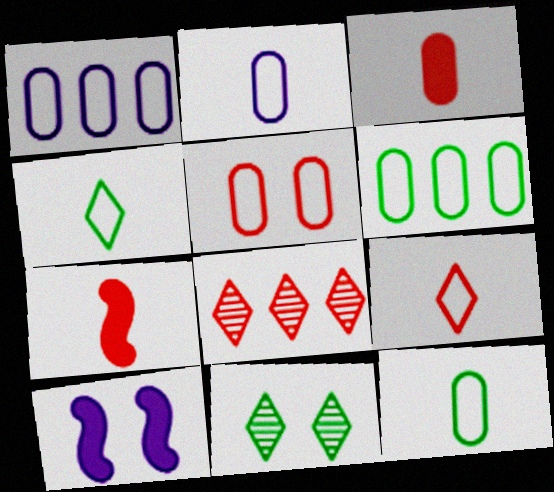[[1, 5, 12], 
[1, 7, 11], 
[2, 5, 6], 
[5, 7, 8], 
[5, 10, 11], 
[8, 10, 12]]